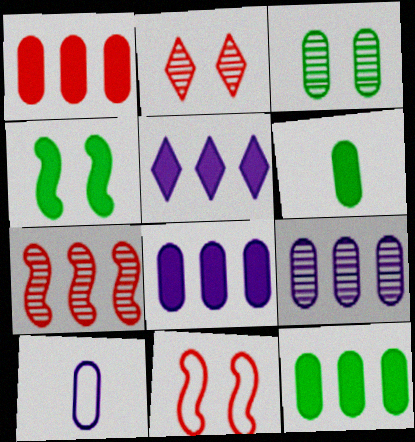[[1, 3, 10], 
[1, 8, 12]]